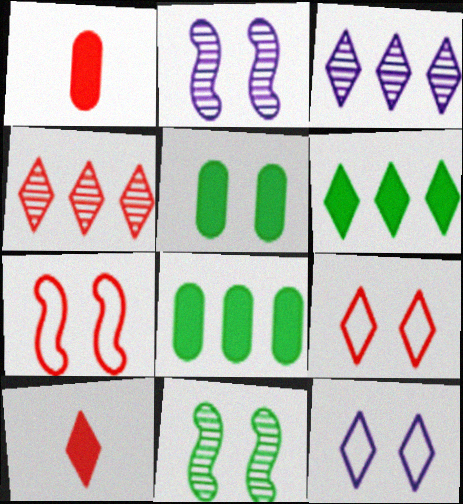[[1, 4, 7], 
[2, 5, 9], 
[4, 9, 10]]